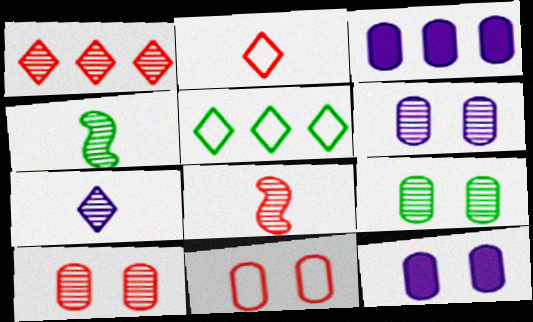[[1, 4, 6], 
[1, 8, 10], 
[5, 8, 12], 
[6, 9, 10], 
[9, 11, 12]]